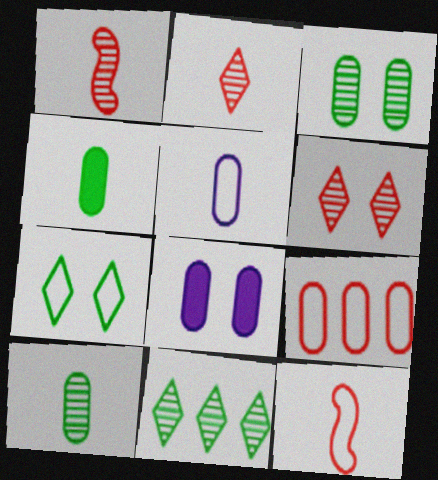[[8, 9, 10], 
[8, 11, 12]]